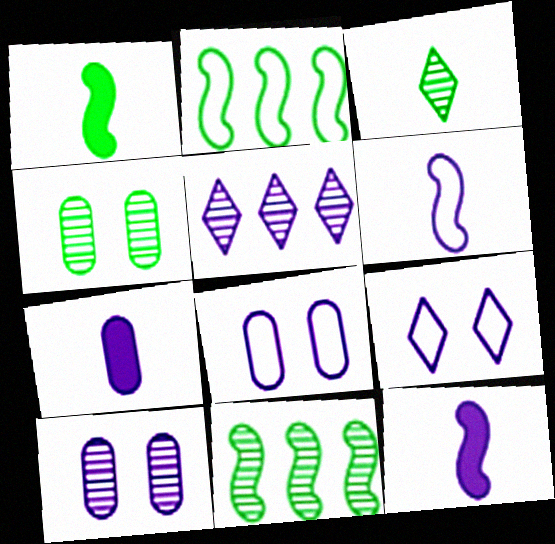[[3, 4, 11], 
[5, 8, 12]]